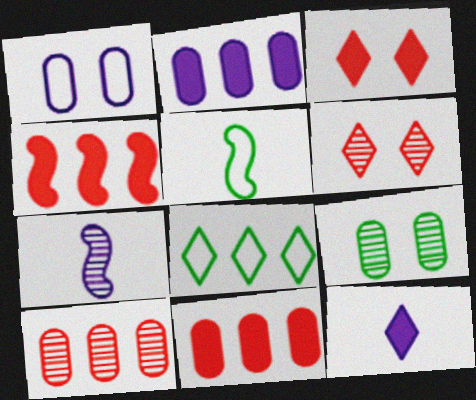[[2, 5, 6], 
[6, 8, 12]]